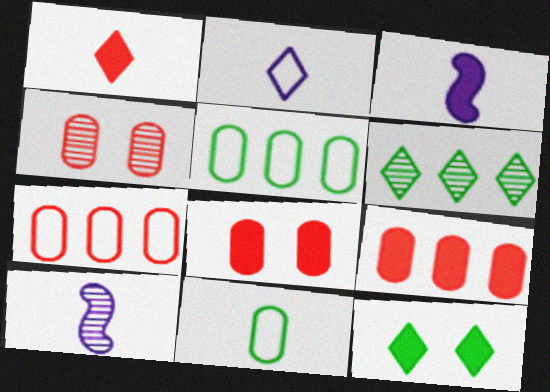[[1, 10, 11], 
[3, 9, 12], 
[4, 6, 10], 
[7, 10, 12]]